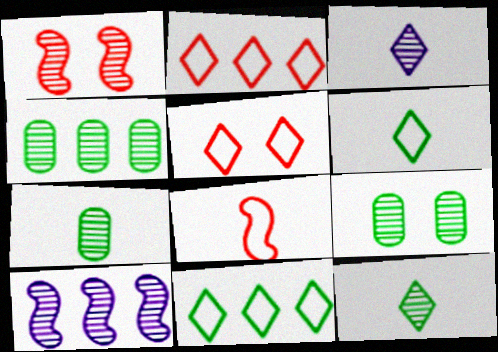[[1, 3, 4], 
[4, 7, 9]]